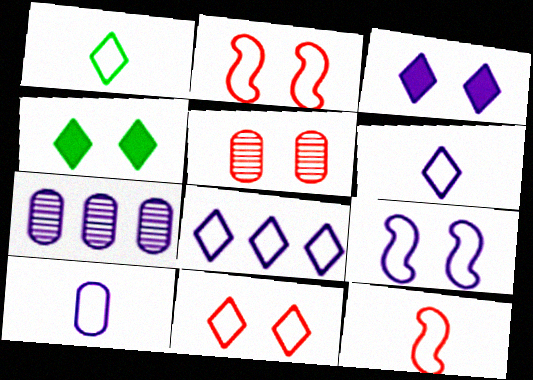[[1, 8, 11], 
[1, 10, 12], 
[4, 5, 9], 
[4, 7, 12], 
[8, 9, 10]]